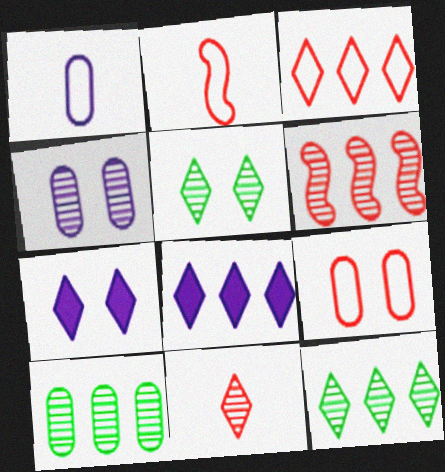[[2, 3, 9], 
[2, 7, 10], 
[3, 8, 12]]